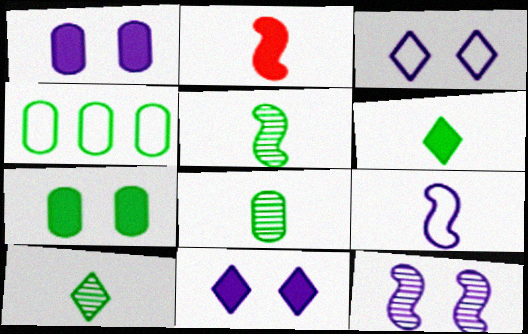[[1, 3, 12], 
[2, 5, 9], 
[4, 7, 8], 
[5, 8, 10]]